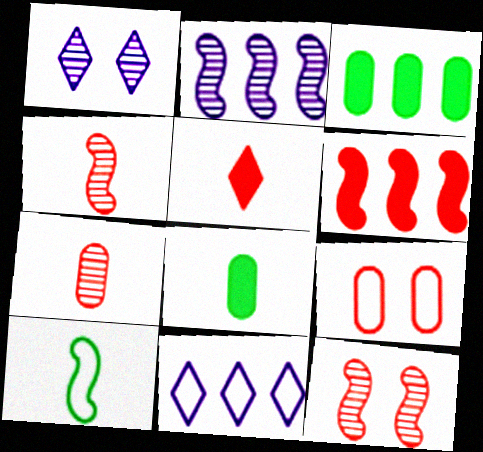[[8, 11, 12], 
[9, 10, 11]]